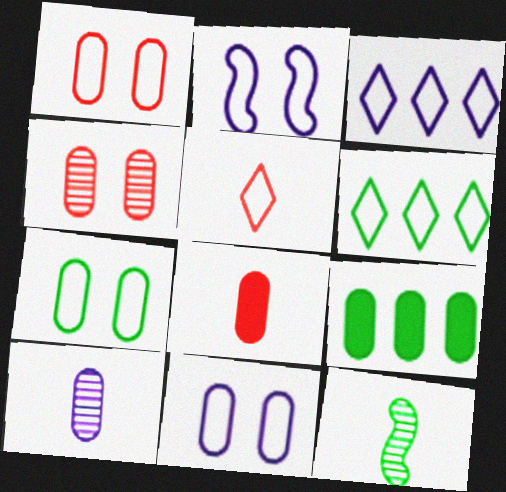[[1, 7, 11], 
[1, 9, 10]]